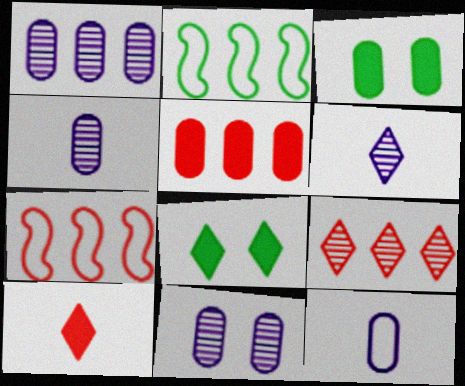[[1, 4, 11], 
[2, 10, 11], 
[3, 6, 7], 
[4, 7, 8], 
[5, 7, 9]]